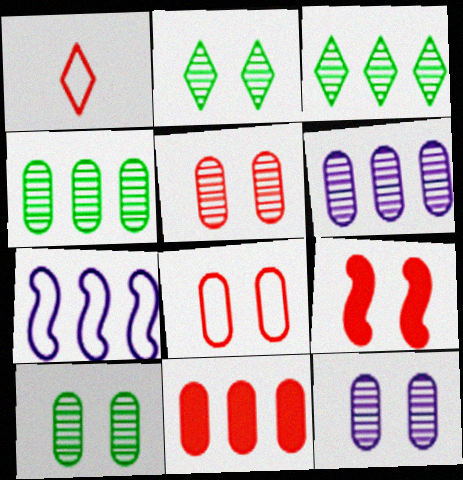[[3, 7, 11], 
[5, 10, 12]]